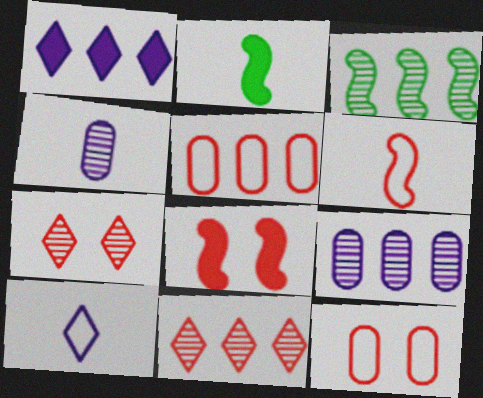[[1, 3, 5], 
[3, 4, 7], 
[3, 9, 11], 
[7, 8, 12]]